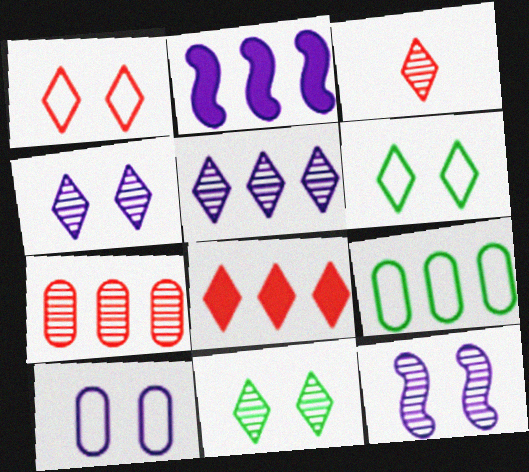[[1, 3, 8], 
[3, 5, 11]]